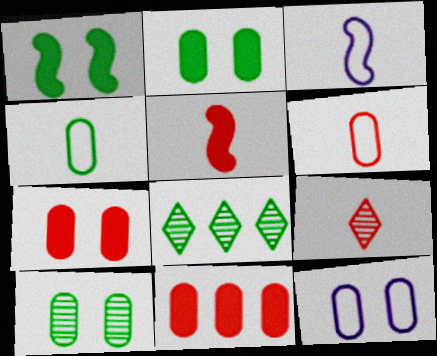[[1, 4, 8], 
[3, 7, 8], 
[5, 6, 9], 
[5, 8, 12], 
[7, 10, 12]]